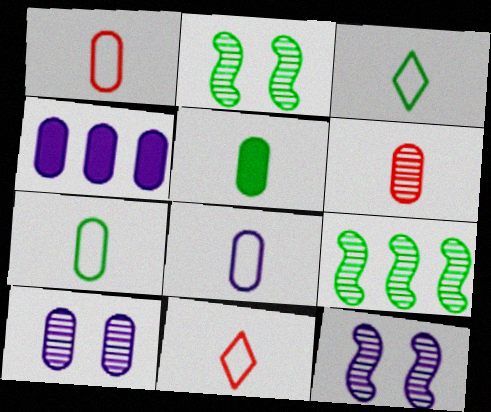[[1, 7, 8], 
[2, 4, 11], 
[4, 8, 10], 
[5, 6, 8]]